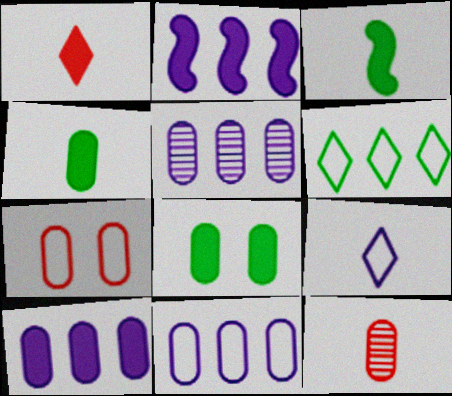[[1, 2, 8], 
[3, 9, 12], 
[4, 5, 7], 
[5, 10, 11], 
[8, 11, 12]]